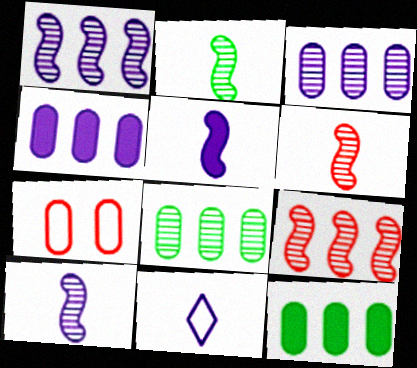[[2, 6, 10]]